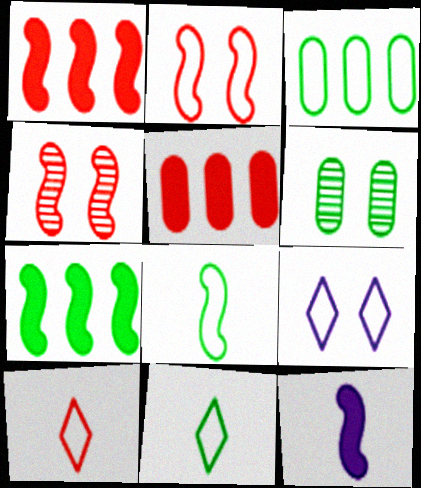[[4, 5, 10], 
[6, 7, 11]]